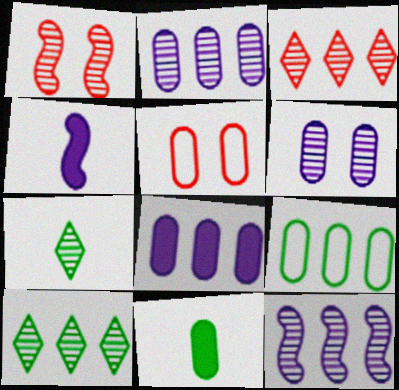[[1, 2, 7], 
[2, 5, 11], 
[4, 5, 10]]